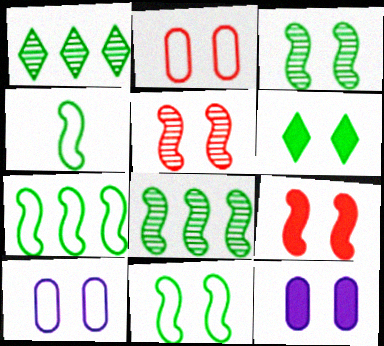[[4, 7, 11], 
[5, 6, 10], 
[6, 9, 12]]